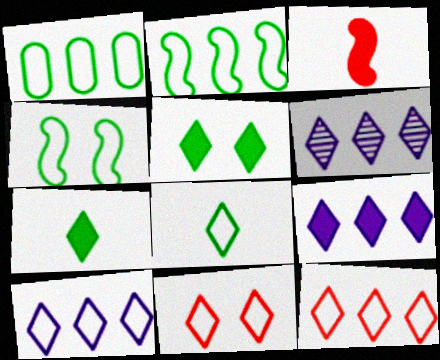[[1, 4, 8], 
[6, 7, 11], 
[6, 9, 10], 
[8, 10, 11]]